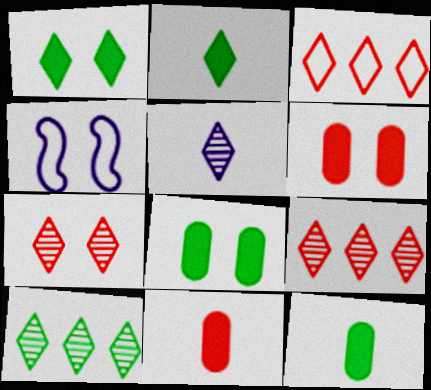[[1, 3, 5], 
[4, 7, 8], 
[4, 9, 12], 
[4, 10, 11], 
[5, 7, 10]]